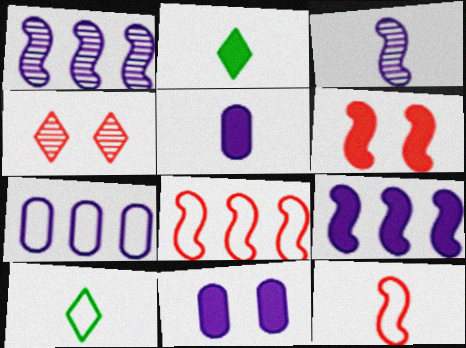[]